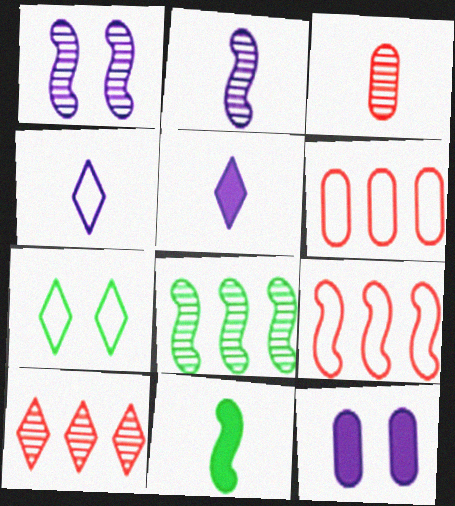[[1, 9, 11], 
[3, 4, 11], 
[5, 7, 10]]